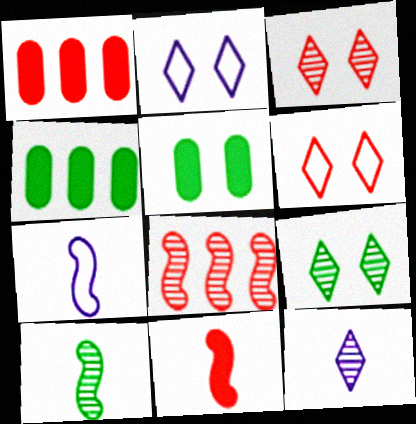[[1, 2, 10], 
[1, 7, 9], 
[3, 4, 7], 
[7, 10, 11]]